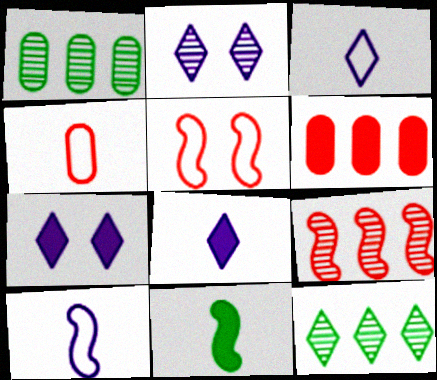[[1, 5, 8], 
[6, 7, 11]]